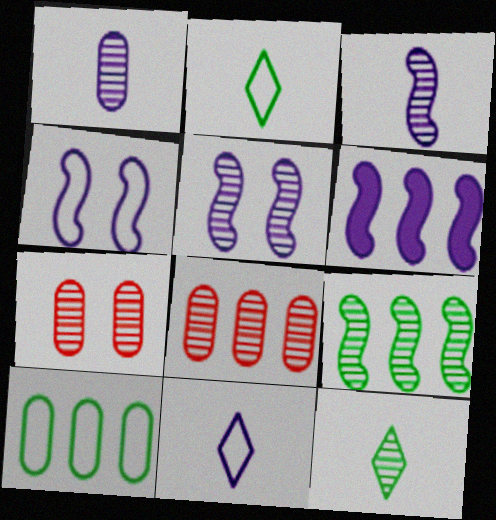[[2, 6, 7], 
[3, 4, 6], 
[5, 8, 12]]